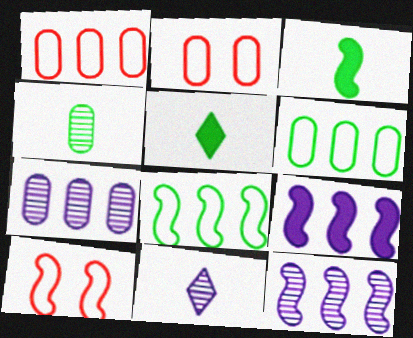[[2, 5, 12], 
[3, 10, 12], 
[5, 7, 10]]